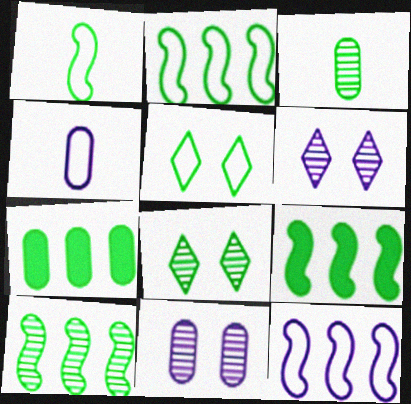[[1, 7, 8], 
[2, 9, 10], 
[3, 5, 9], 
[3, 8, 10]]